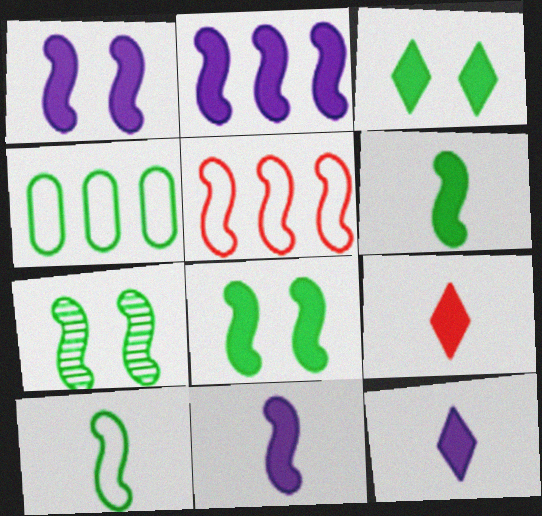[[1, 2, 11], 
[5, 7, 11]]